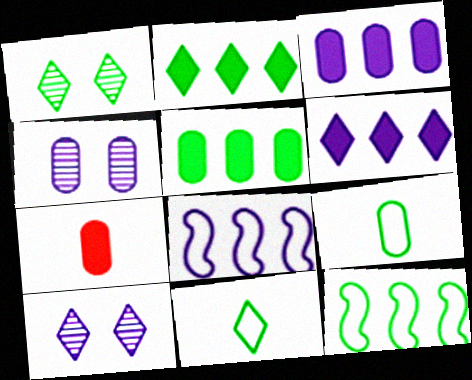[[1, 2, 11], 
[1, 7, 8], 
[7, 10, 12]]